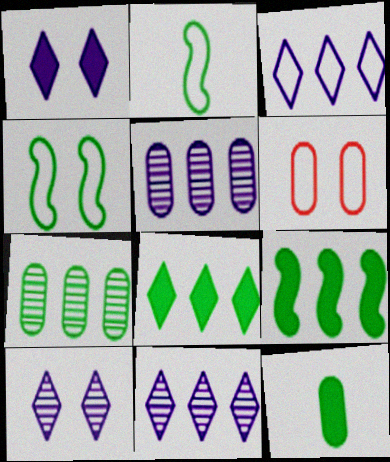[[2, 3, 6], 
[5, 6, 12]]